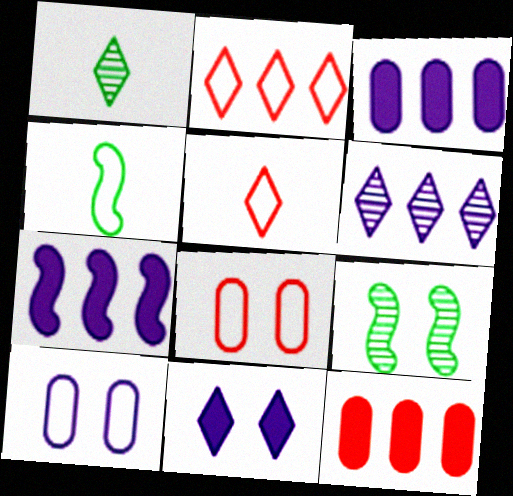[[1, 2, 11], 
[1, 7, 8], 
[2, 4, 10], 
[3, 5, 9], 
[8, 9, 11]]